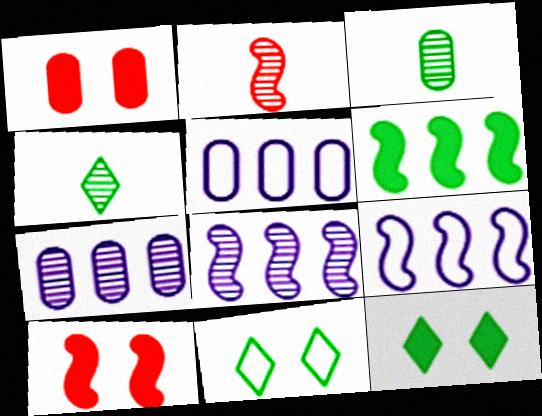[[1, 3, 5], 
[1, 4, 9], 
[2, 5, 12], 
[3, 6, 11], 
[4, 5, 10]]